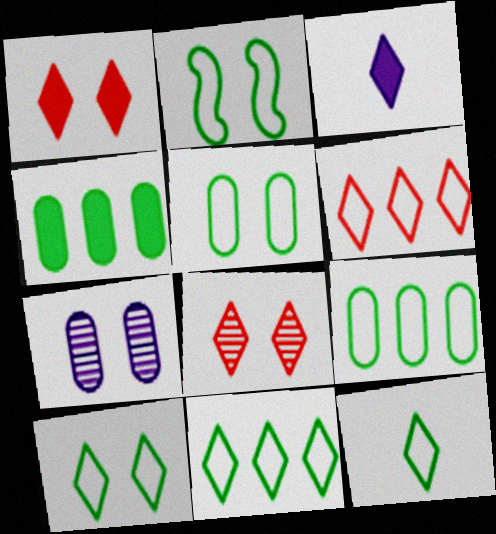[[1, 2, 7], 
[2, 5, 10], 
[2, 9, 12], 
[3, 8, 11], 
[10, 11, 12]]